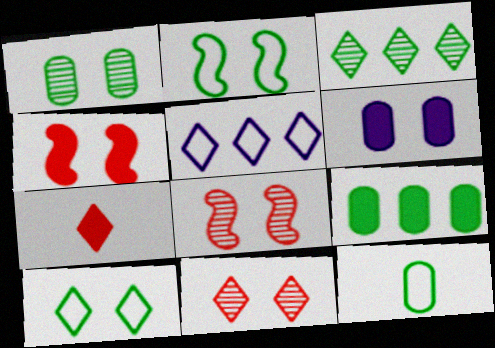[[1, 9, 12], 
[2, 6, 11], 
[6, 8, 10]]